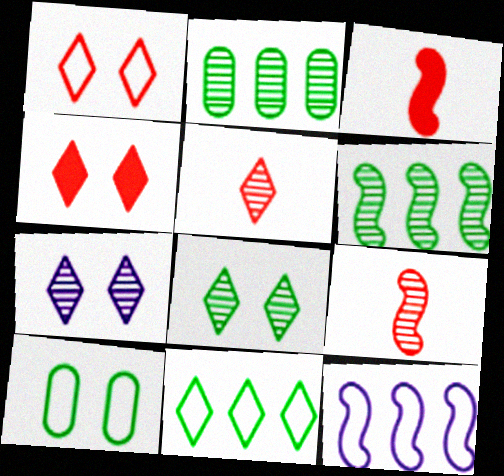[[2, 7, 9]]